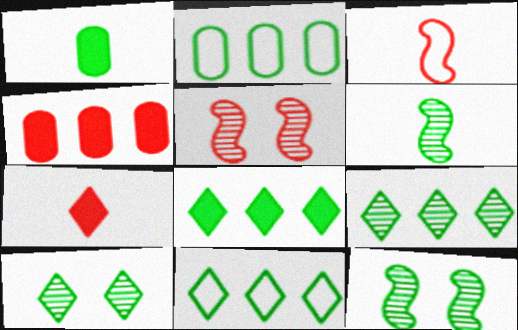[[1, 11, 12], 
[8, 9, 11]]